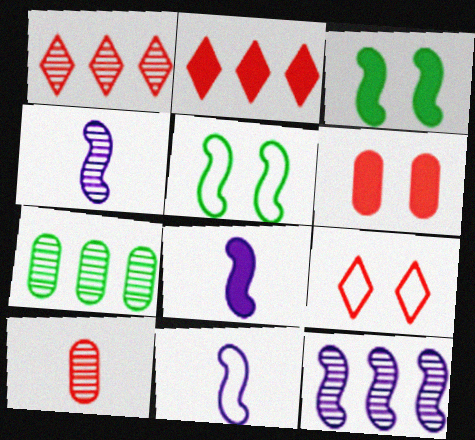[[1, 7, 12], 
[4, 8, 11], 
[7, 8, 9]]